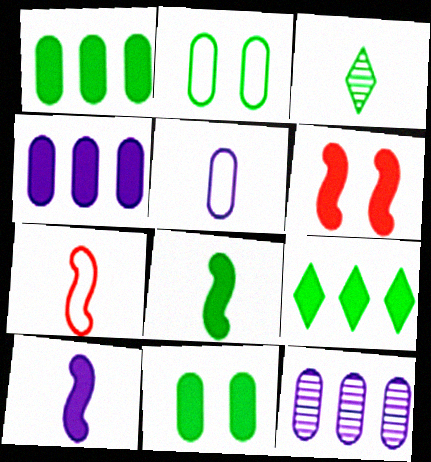[[8, 9, 11]]